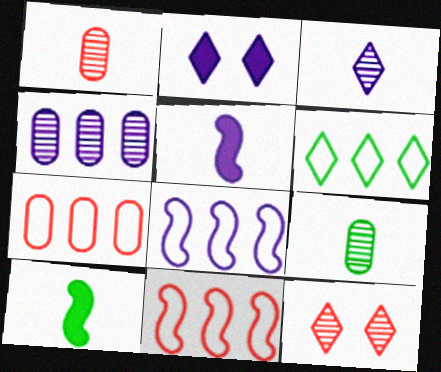[[2, 9, 11], 
[6, 7, 8]]